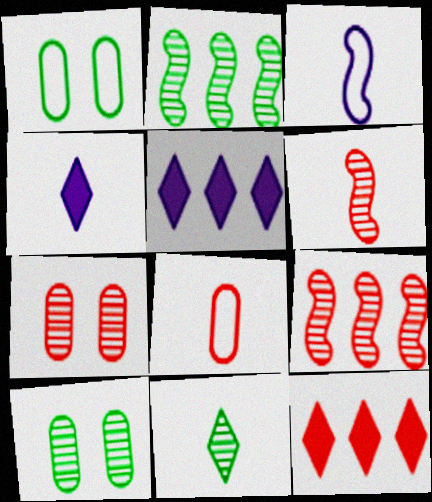[[1, 4, 9], 
[1, 5, 6], 
[2, 10, 11], 
[3, 10, 12]]